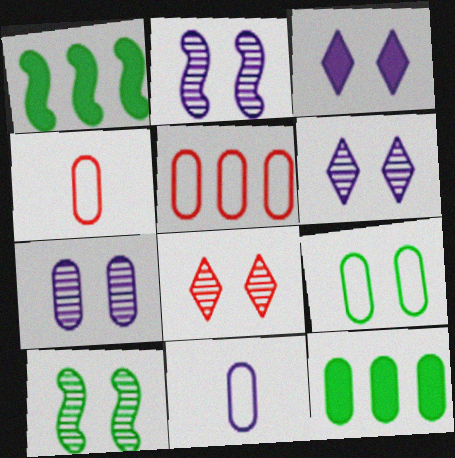[[1, 4, 6], 
[1, 8, 11], 
[2, 6, 7], 
[4, 7, 12], 
[5, 9, 11], 
[7, 8, 10]]